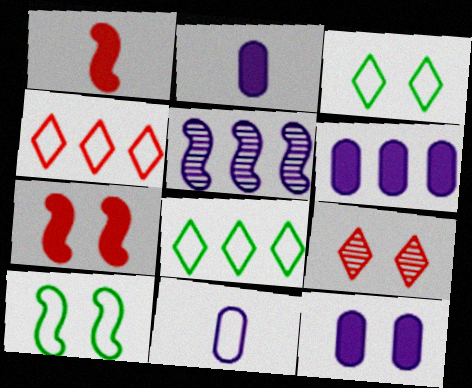[[1, 5, 10], 
[2, 6, 12], 
[4, 10, 11], 
[9, 10, 12]]